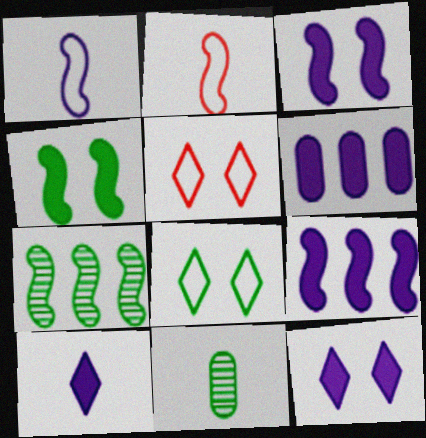[[2, 3, 7], 
[2, 10, 11], 
[3, 6, 10], 
[5, 9, 11]]